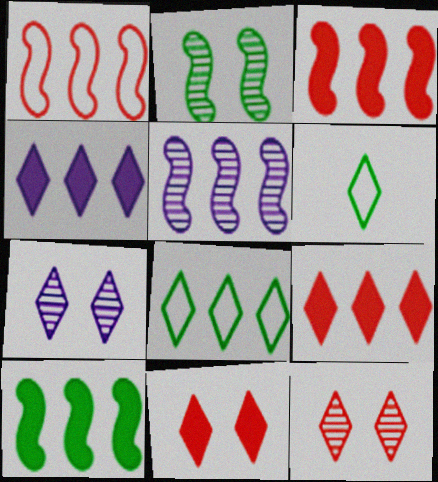[[1, 5, 10], 
[4, 6, 12], 
[6, 7, 9]]